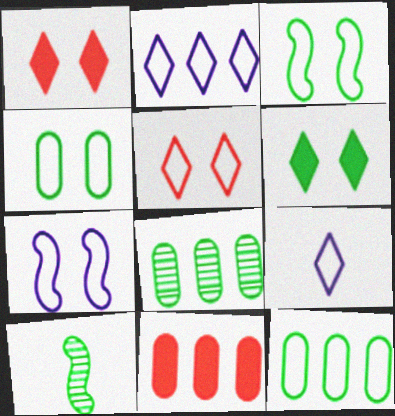[[4, 5, 7], 
[6, 10, 12]]